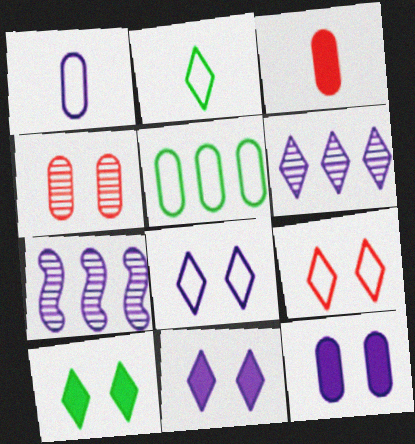[[1, 7, 11]]